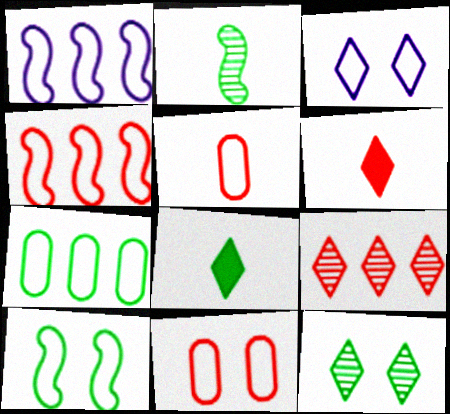[[3, 8, 9], 
[3, 10, 11]]